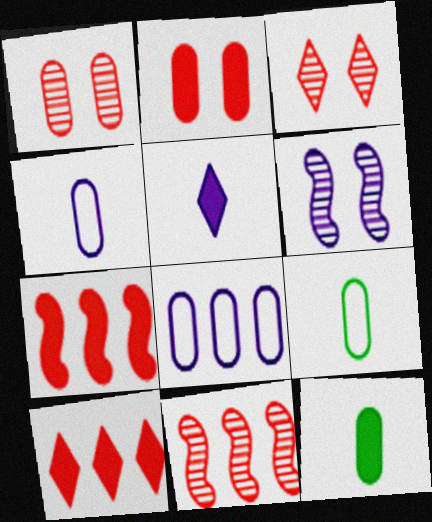[[1, 8, 12], 
[5, 6, 8], 
[6, 9, 10]]